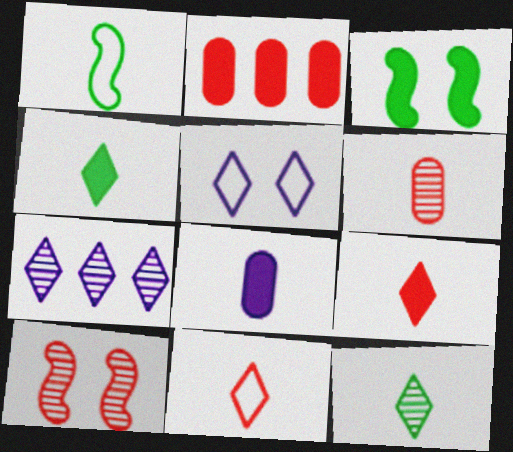[[2, 10, 11]]